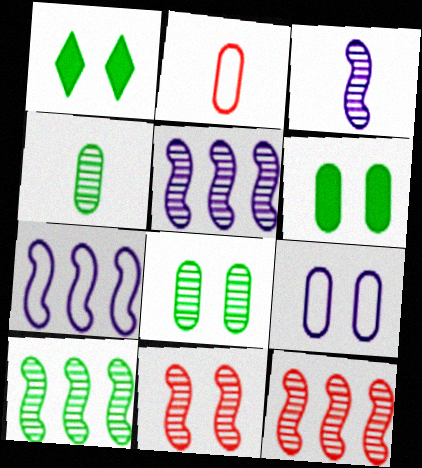[[1, 2, 5], 
[1, 9, 11], 
[3, 10, 11], 
[5, 10, 12]]